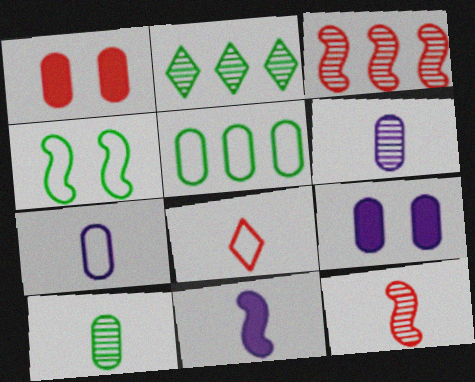[[1, 3, 8], 
[1, 5, 6], 
[3, 4, 11], 
[8, 10, 11]]